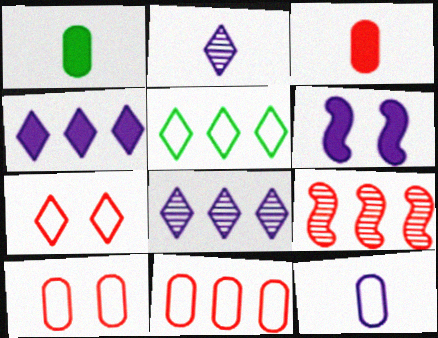[[3, 7, 9], 
[6, 8, 12]]